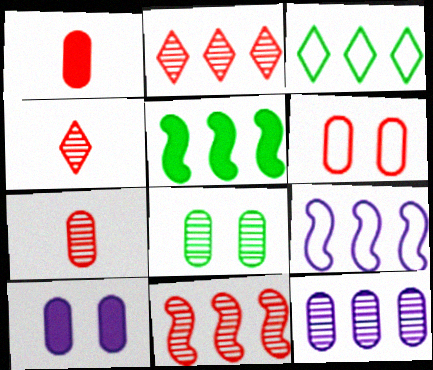[[5, 9, 11], 
[6, 8, 10], 
[7, 8, 12]]